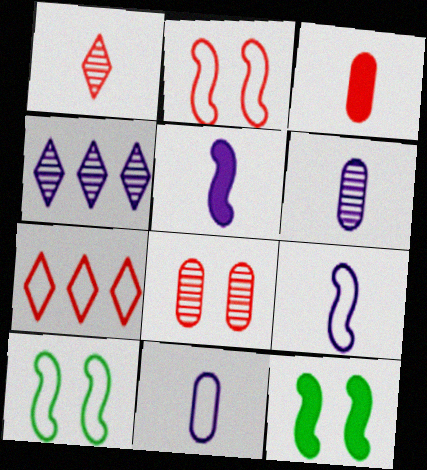[[3, 4, 10], 
[6, 7, 12], 
[7, 10, 11]]